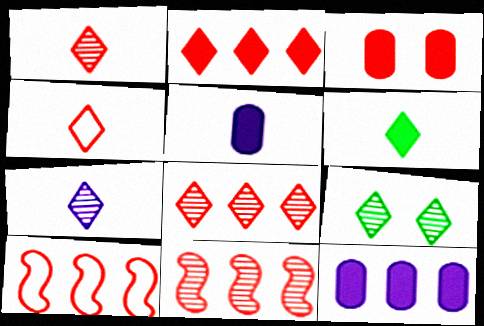[[1, 3, 10], 
[3, 4, 11], 
[4, 6, 7], 
[5, 9, 10], 
[7, 8, 9]]